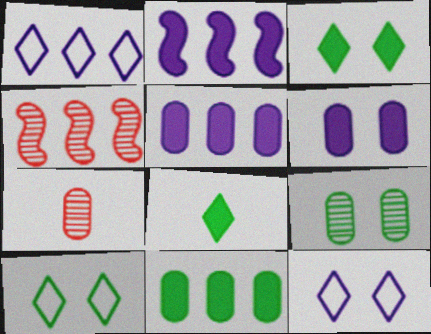[[1, 4, 11], 
[2, 7, 10]]